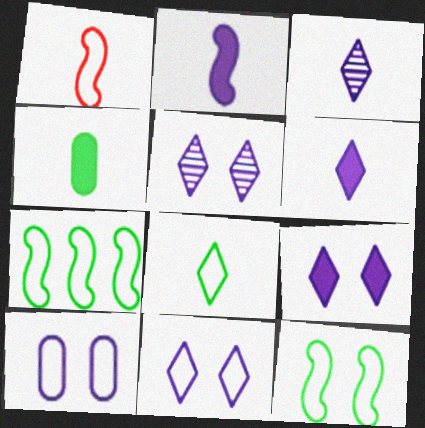[[1, 3, 4], 
[5, 9, 11]]